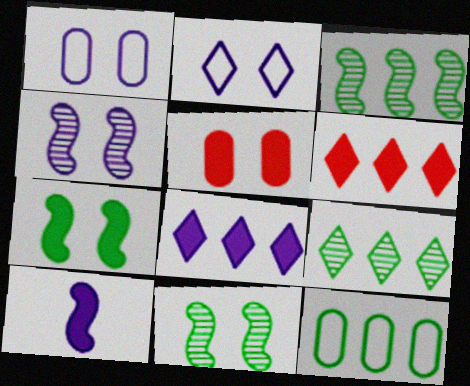[[2, 5, 11]]